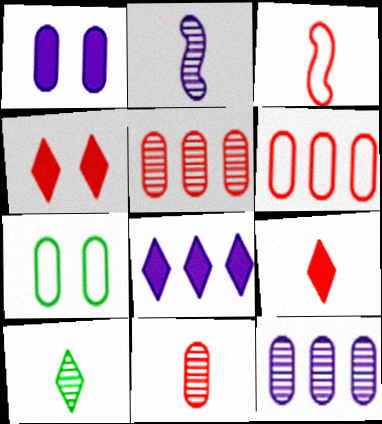[[2, 10, 11], 
[3, 4, 5], 
[3, 9, 11]]